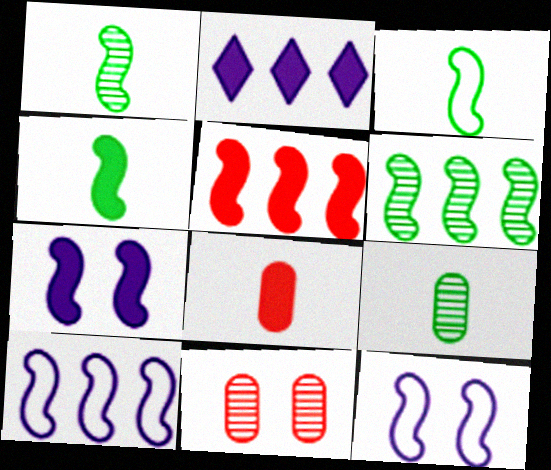[[1, 3, 4], 
[1, 5, 12], 
[2, 3, 11], 
[4, 5, 7], 
[5, 6, 10]]